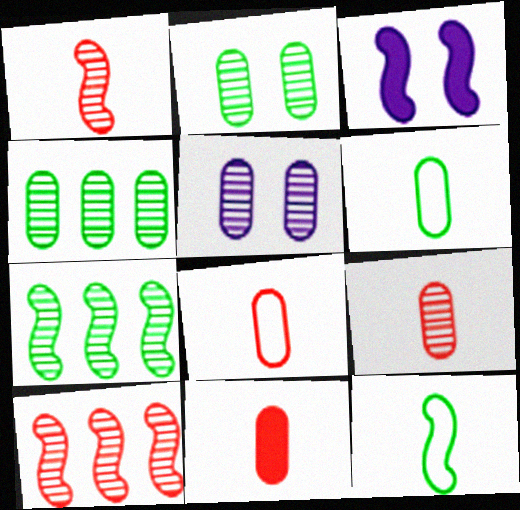[[3, 10, 12], 
[4, 5, 9], 
[8, 9, 11]]